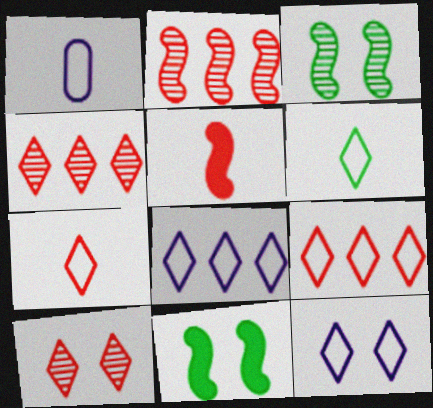[[1, 4, 11], 
[6, 9, 12]]